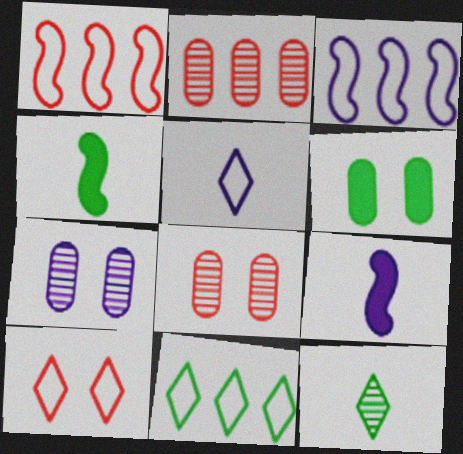[[5, 10, 11], 
[8, 9, 11]]